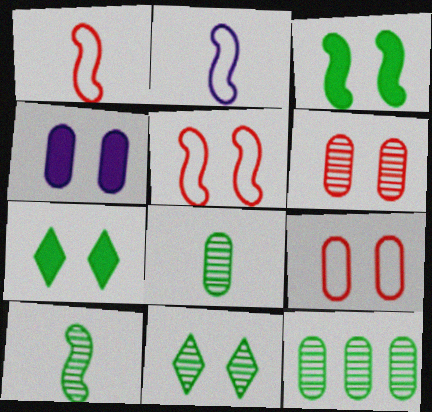[[4, 5, 11], 
[10, 11, 12]]